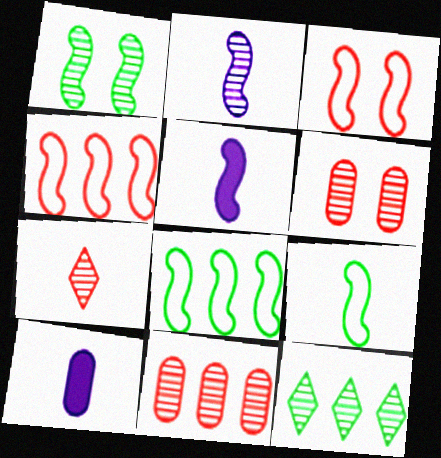[[1, 4, 5], 
[2, 6, 12], 
[3, 10, 12], 
[7, 9, 10]]